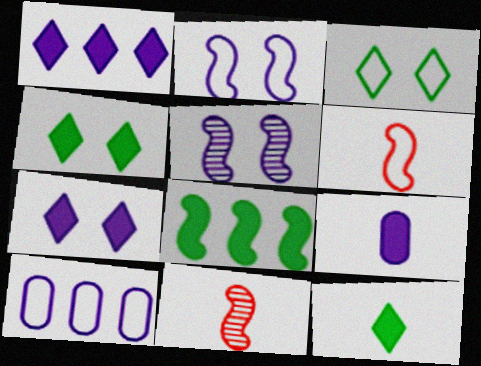[[2, 8, 11], 
[3, 6, 10], 
[4, 10, 11], 
[5, 6, 8]]